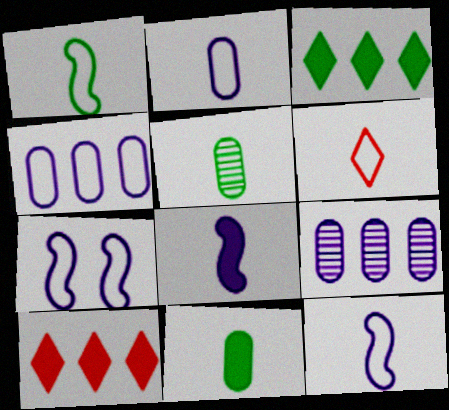[[1, 2, 6], 
[5, 6, 8], 
[5, 7, 10]]